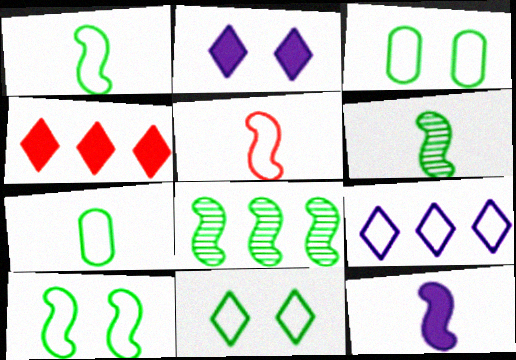[[3, 5, 9], 
[3, 10, 11], 
[5, 6, 12]]